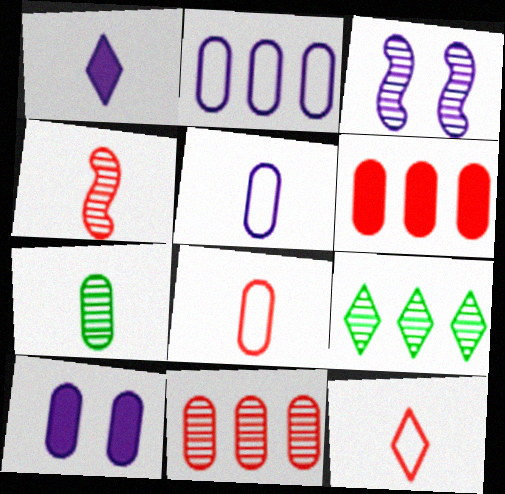[[1, 2, 3]]